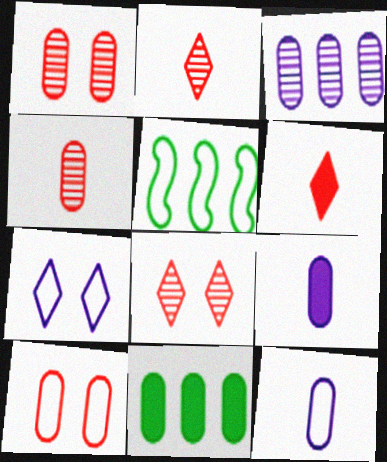[[1, 11, 12], 
[5, 8, 9]]